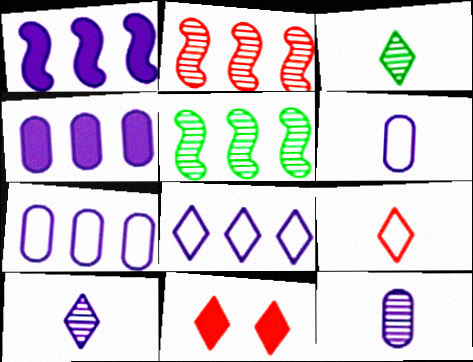[[3, 8, 11], 
[5, 6, 11]]